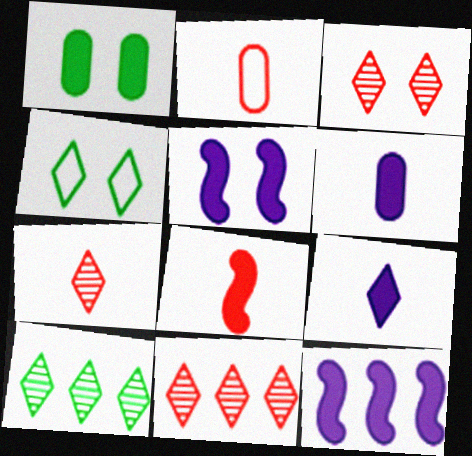[[2, 5, 10], 
[2, 7, 8], 
[3, 7, 11], 
[4, 9, 11]]